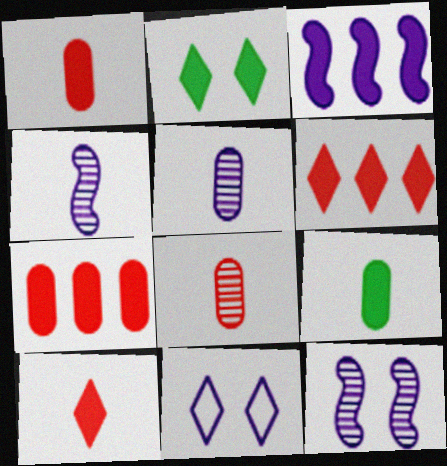[[1, 2, 3], 
[3, 5, 11]]